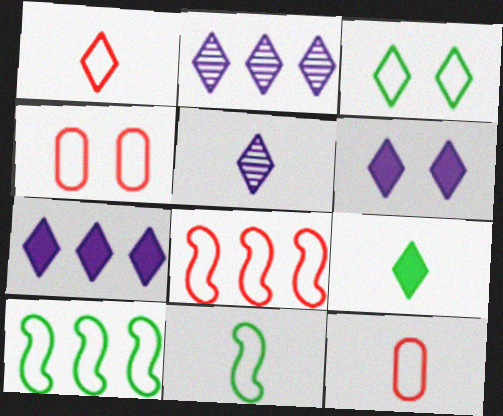[[1, 4, 8], 
[1, 5, 9]]